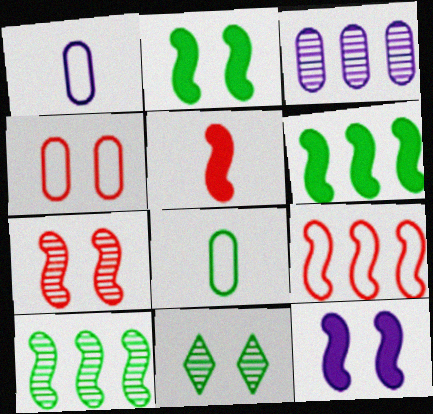[[4, 11, 12], 
[5, 6, 12], 
[5, 7, 9], 
[6, 8, 11]]